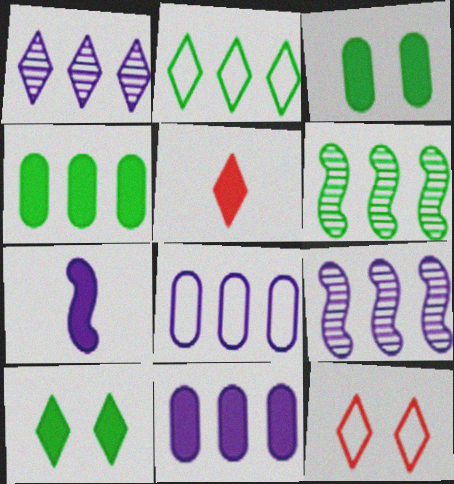[[2, 4, 6]]